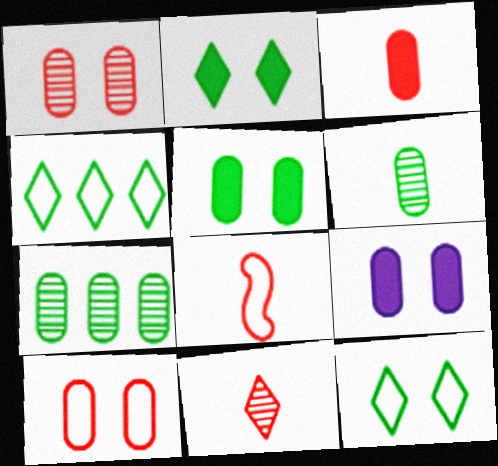[[3, 8, 11]]